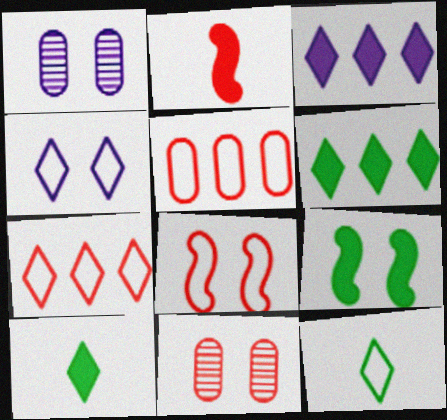[[2, 7, 11], 
[4, 7, 12], 
[4, 9, 11]]